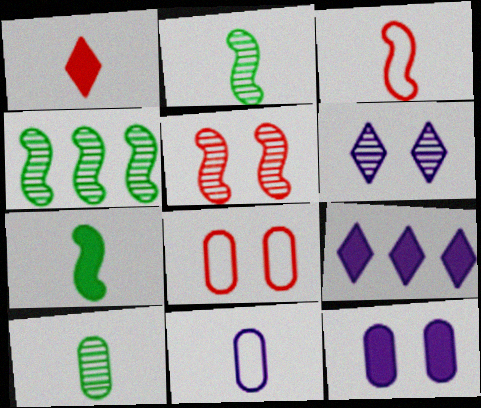[[1, 2, 11], 
[2, 8, 9]]